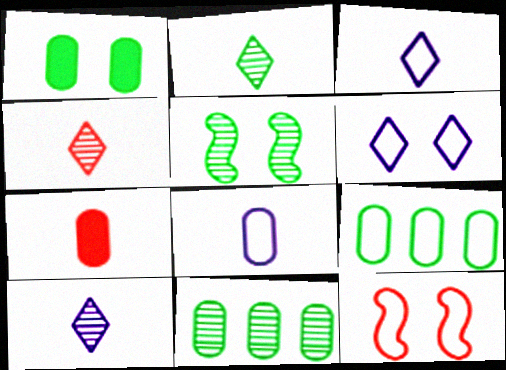[[2, 4, 10], 
[2, 5, 11], 
[3, 9, 12]]